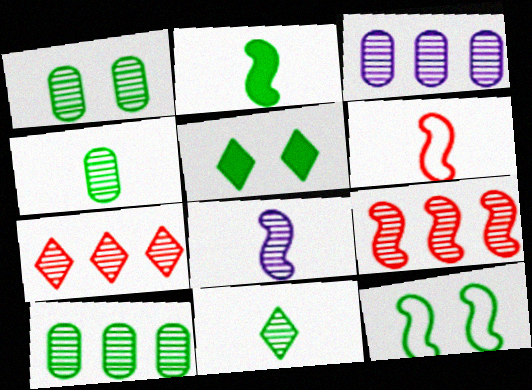[[1, 4, 10], 
[1, 5, 12], 
[1, 7, 8], 
[2, 6, 8], 
[3, 5, 6]]